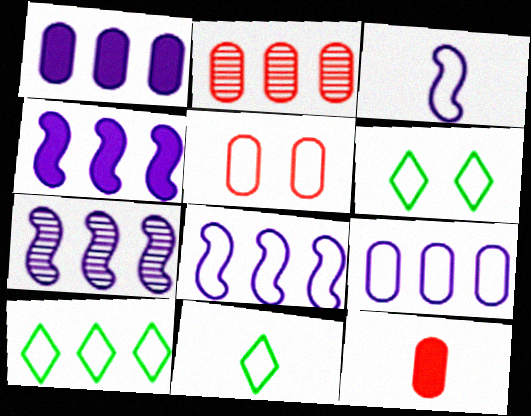[[2, 4, 10], 
[2, 5, 12], 
[3, 5, 10], 
[4, 7, 8], 
[5, 8, 11], 
[6, 7, 12], 
[6, 10, 11]]